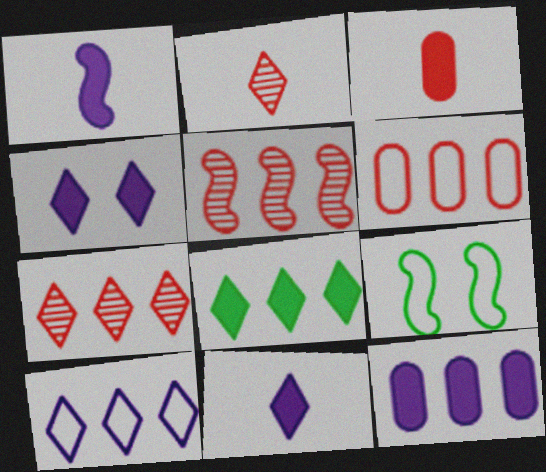[[1, 4, 12], 
[1, 5, 9], 
[2, 9, 12], 
[7, 8, 10]]